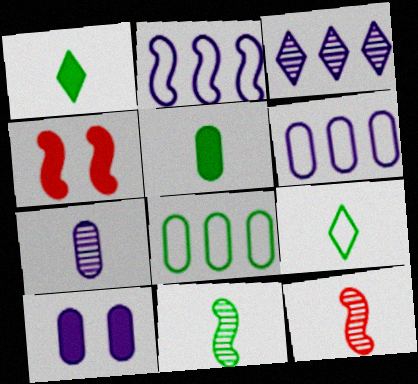[[2, 4, 11], 
[5, 9, 11], 
[6, 7, 10]]